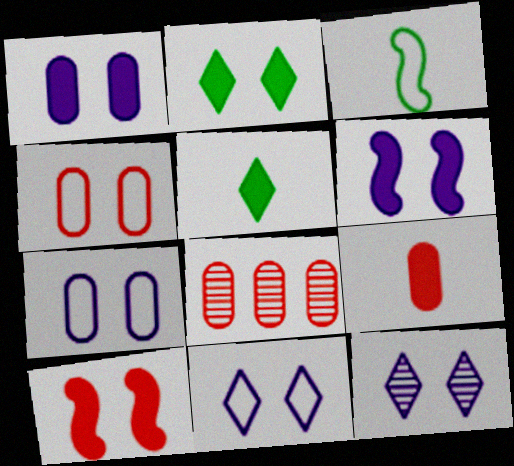[[1, 2, 10], 
[4, 8, 9], 
[6, 7, 12]]